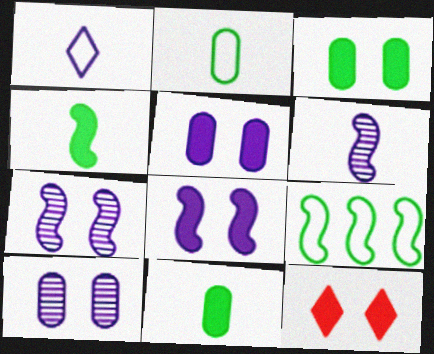[[3, 8, 12]]